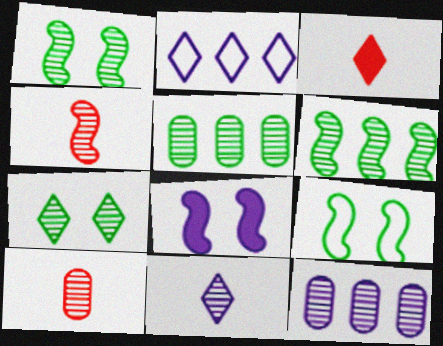[[2, 3, 7], 
[3, 9, 12], 
[4, 7, 12]]